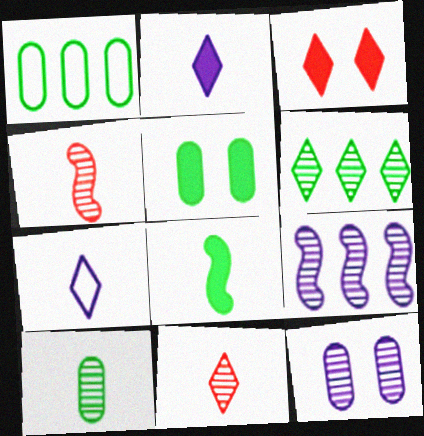[[1, 5, 10], 
[3, 6, 7], 
[4, 6, 12]]